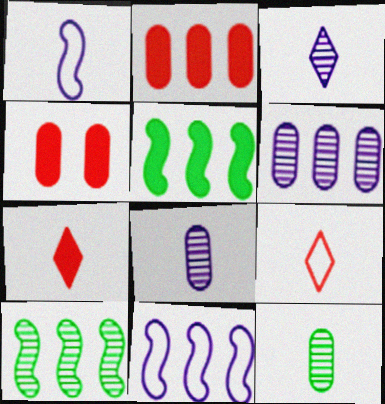[[1, 7, 12]]